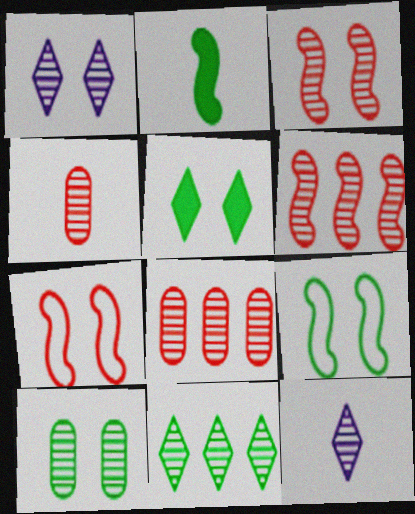[[1, 3, 10], 
[5, 9, 10], 
[6, 10, 12]]